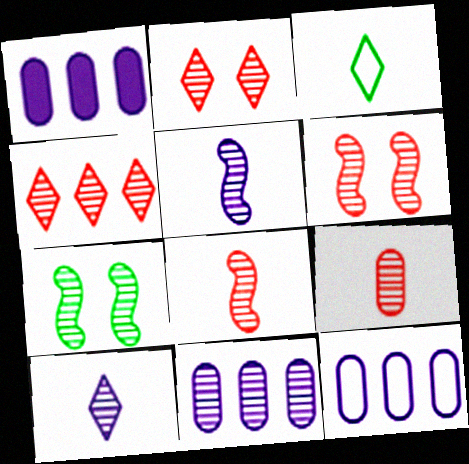[[1, 3, 6], 
[1, 11, 12], 
[4, 6, 9]]